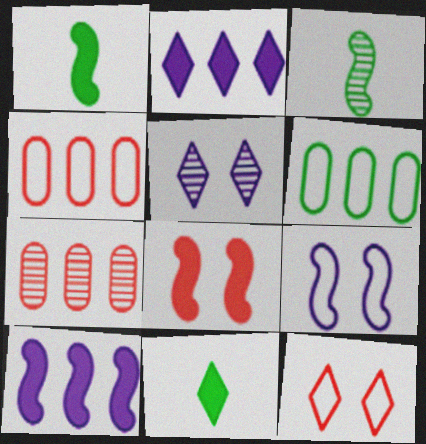[[1, 4, 5], 
[1, 8, 10], 
[3, 5, 7], 
[7, 9, 11]]